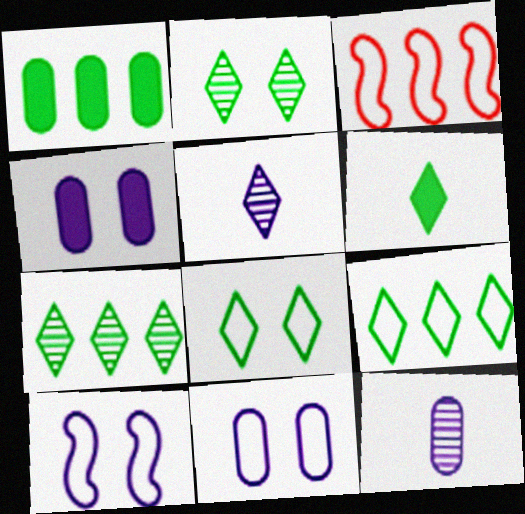[[2, 6, 9], 
[6, 7, 8]]